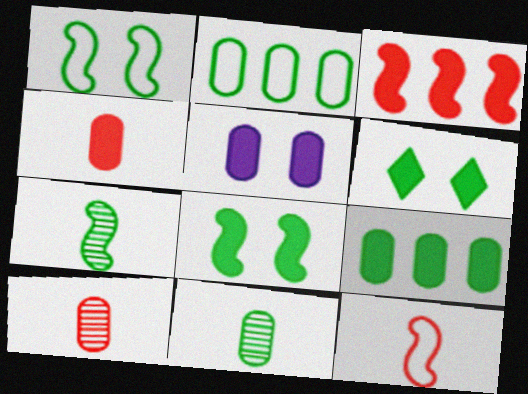[[2, 5, 10], 
[2, 6, 7], 
[4, 5, 9]]